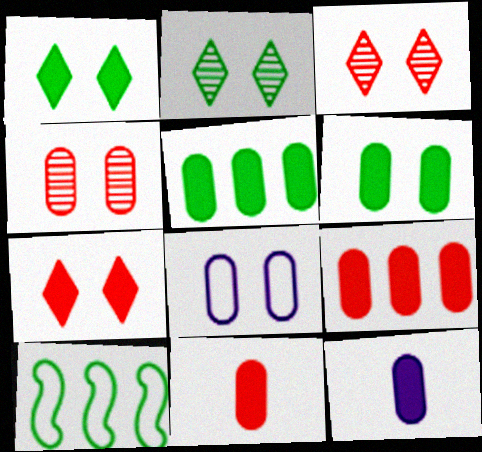[[3, 10, 12], 
[4, 6, 8], 
[6, 9, 12]]